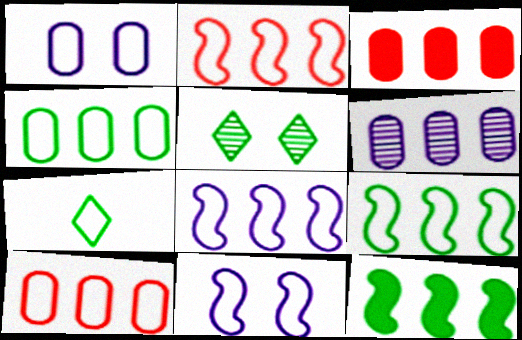[[1, 2, 7], 
[2, 8, 9], 
[3, 4, 6], 
[7, 10, 11]]